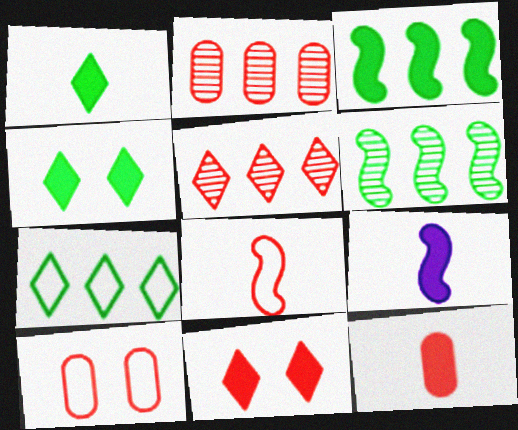[[1, 9, 12], 
[2, 8, 11], 
[2, 10, 12]]